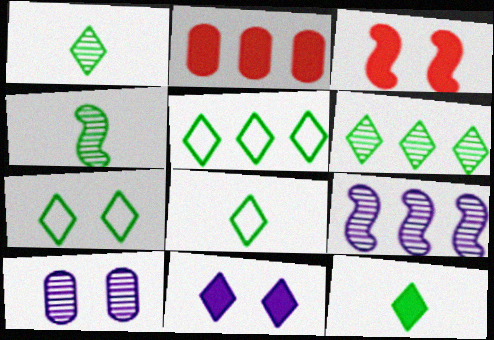[[1, 8, 12], 
[2, 5, 9], 
[3, 7, 10], 
[5, 7, 8], 
[6, 7, 12]]